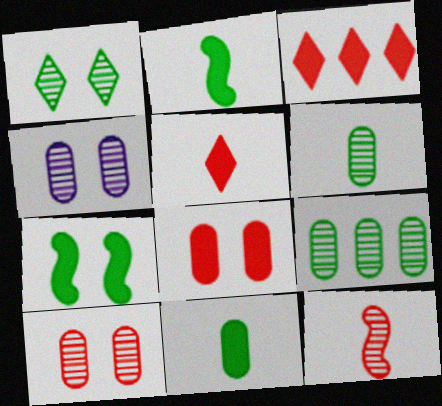[]